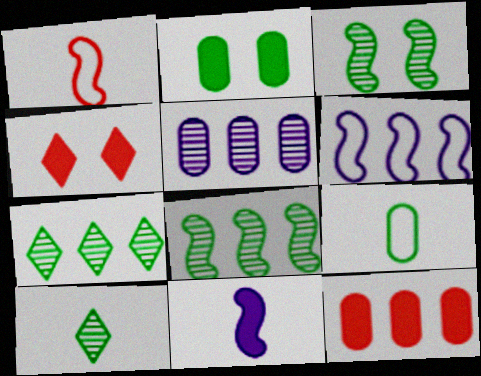[[6, 7, 12]]